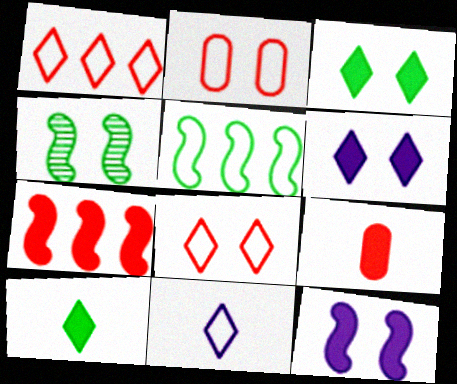[[2, 4, 6], 
[2, 5, 11]]